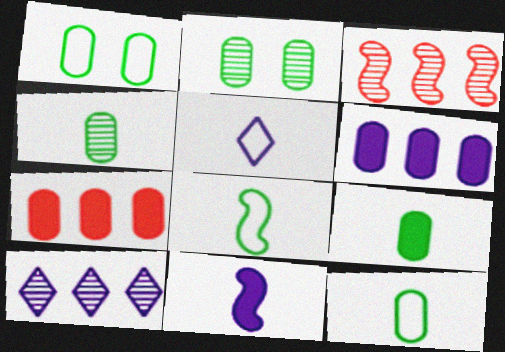[[4, 9, 12]]